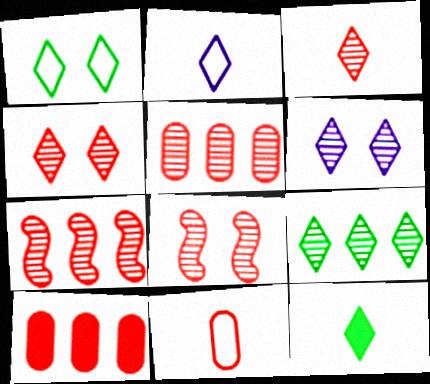[[1, 9, 12], 
[2, 3, 12], 
[3, 5, 8], 
[3, 6, 9]]